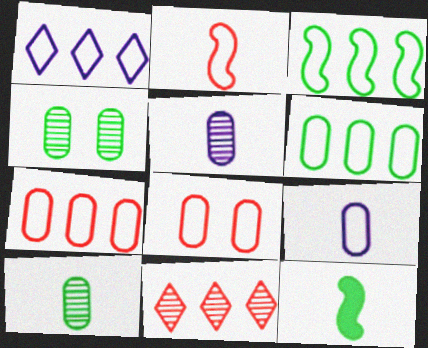[[1, 3, 7], 
[6, 8, 9]]